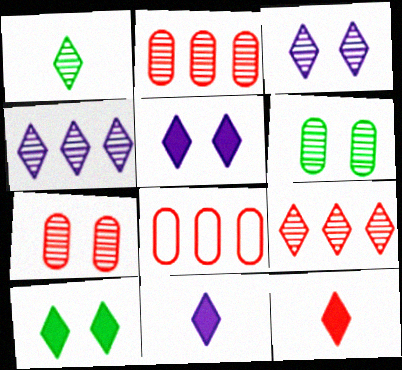[[1, 3, 9]]